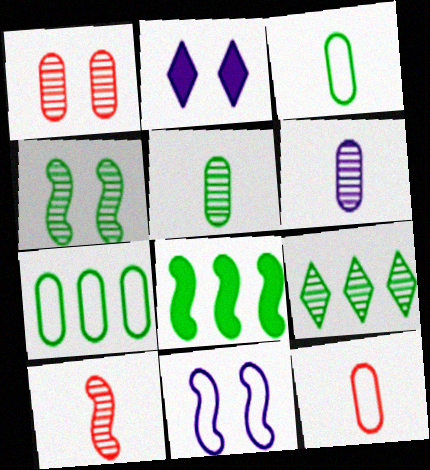[[2, 7, 10], 
[4, 5, 9], 
[7, 8, 9], 
[8, 10, 11]]